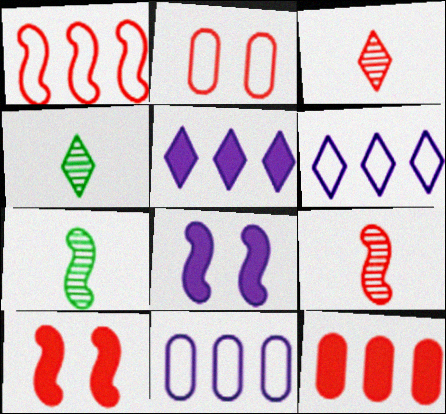[[1, 7, 8], 
[1, 9, 10], 
[2, 5, 7], 
[4, 10, 11]]